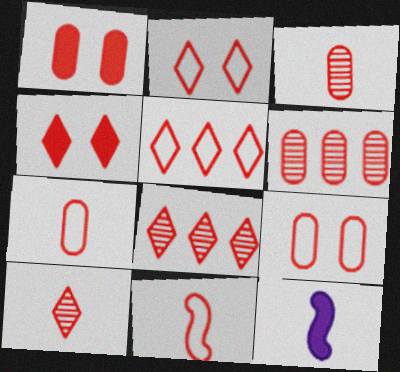[[1, 6, 7], 
[1, 8, 11], 
[4, 5, 10], 
[4, 6, 11], 
[5, 9, 11]]